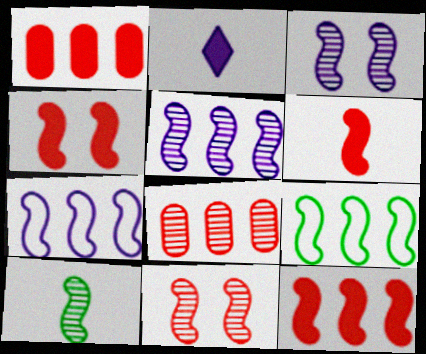[[3, 6, 9], 
[4, 6, 12], 
[4, 7, 10], 
[5, 9, 12], 
[5, 10, 11]]